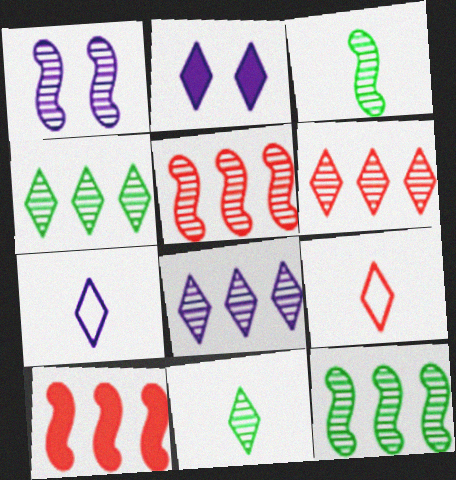[[1, 3, 5], 
[2, 4, 9], 
[2, 7, 8], 
[4, 6, 8]]